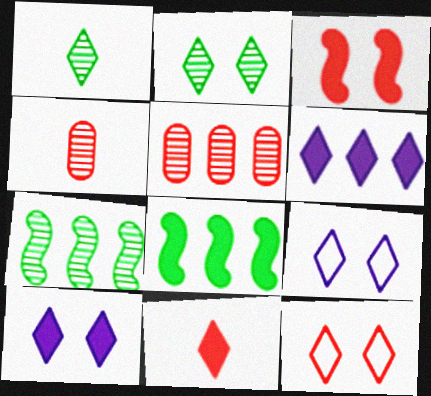[[1, 6, 12], 
[2, 10, 12], 
[4, 8, 9]]